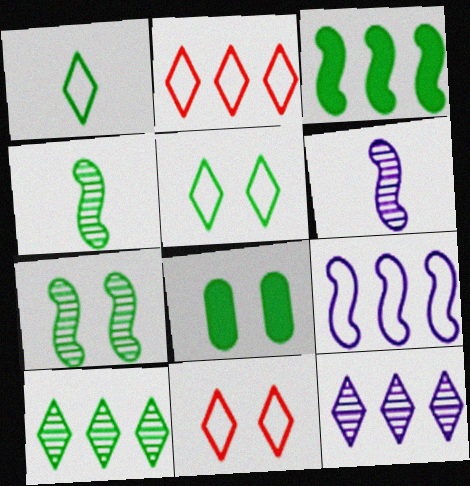[[2, 6, 8], 
[5, 7, 8]]